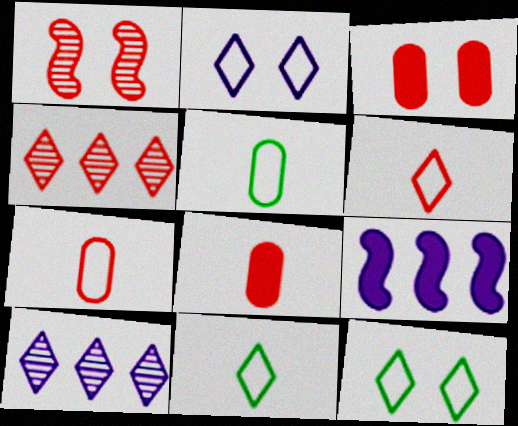[]